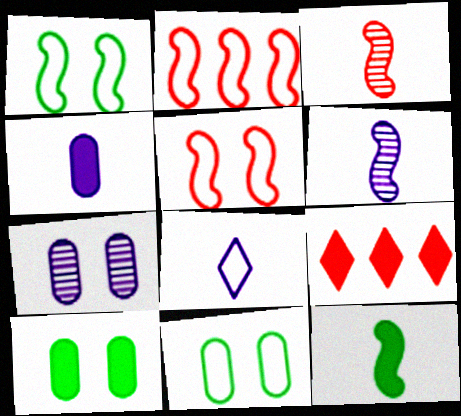[[2, 8, 11], 
[4, 6, 8], 
[6, 9, 11]]